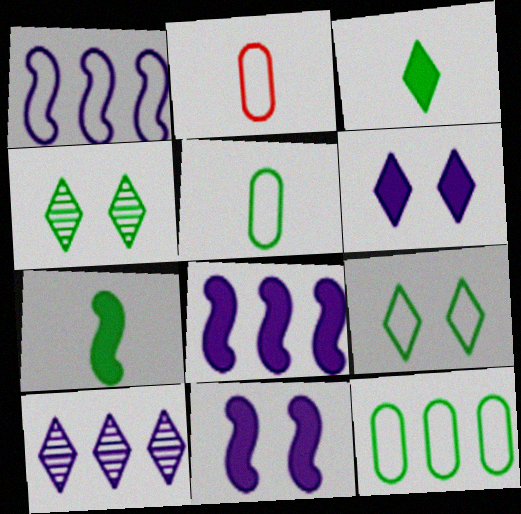[[1, 2, 9], 
[2, 4, 8], 
[4, 7, 12]]